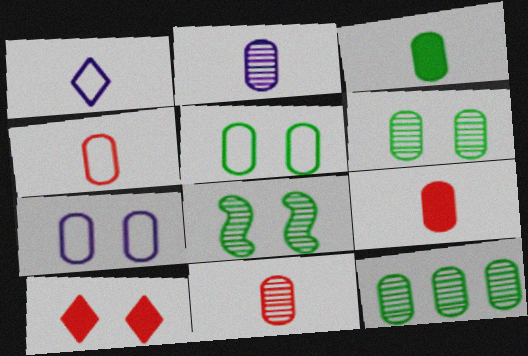[[2, 3, 4], 
[3, 5, 12], 
[4, 9, 11], 
[7, 8, 10], 
[7, 9, 12]]